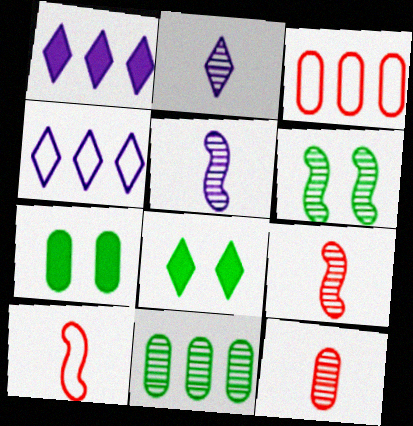[[3, 5, 8], 
[4, 7, 9]]